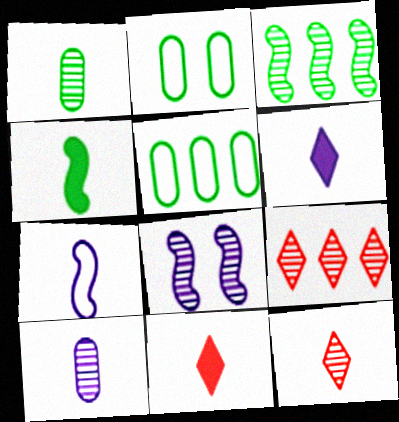[[1, 7, 11], 
[1, 8, 9], 
[5, 8, 11], 
[6, 7, 10]]